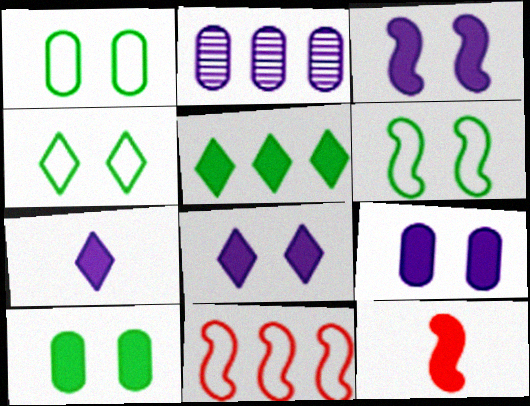[[1, 4, 6], 
[2, 4, 12], 
[2, 5, 11], 
[3, 8, 9], 
[5, 9, 12]]